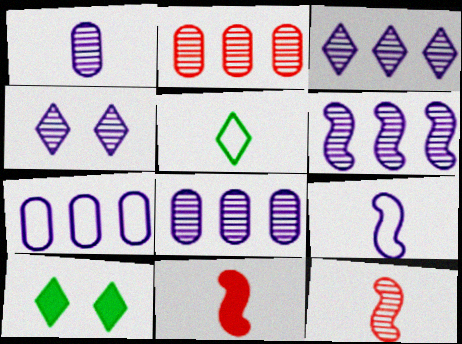[[1, 4, 6], 
[1, 5, 11], 
[2, 9, 10], 
[3, 6, 8], 
[7, 10, 12]]